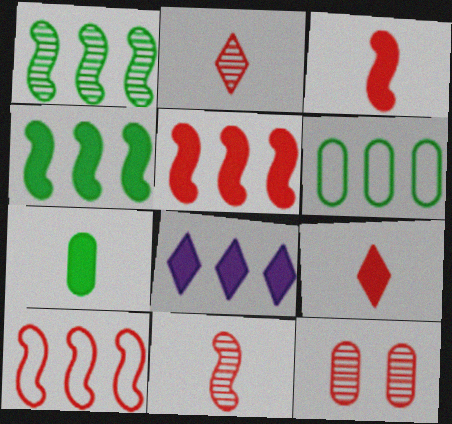[[9, 10, 12]]